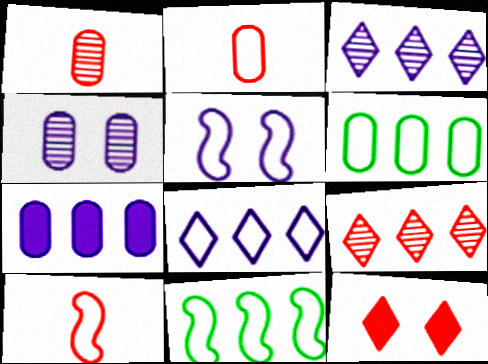[[5, 10, 11], 
[7, 9, 11]]